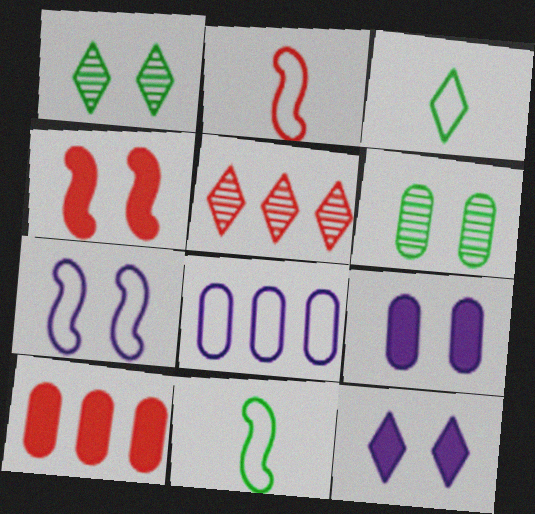[[3, 5, 12], 
[5, 9, 11]]